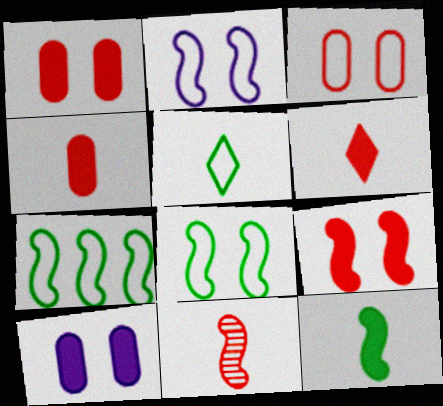[]